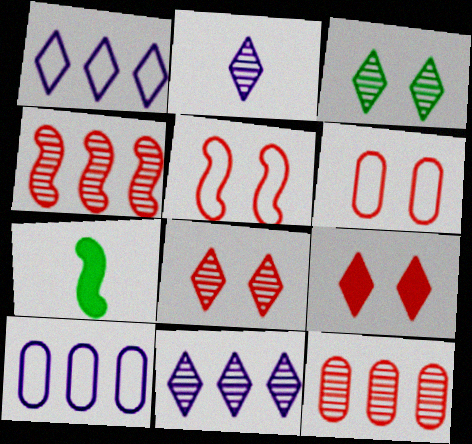[[6, 7, 11], 
[7, 8, 10]]